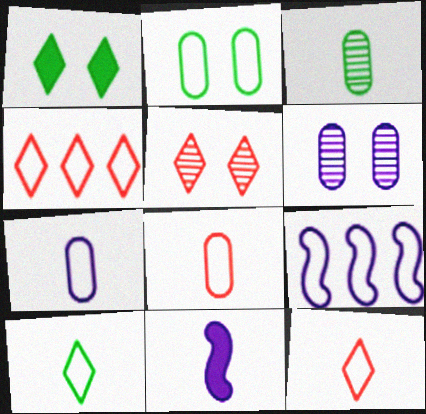[[2, 9, 12], 
[3, 11, 12]]